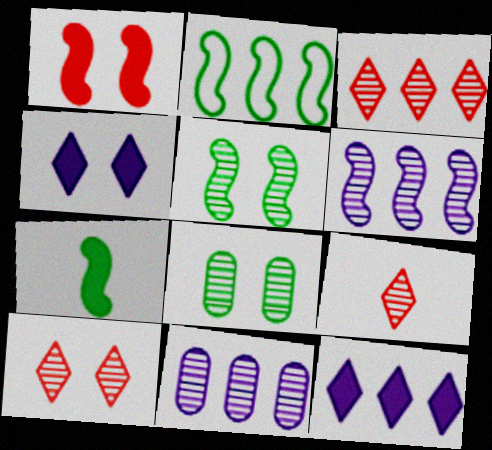[[2, 5, 7], 
[3, 9, 10], 
[5, 9, 11], 
[6, 8, 9]]